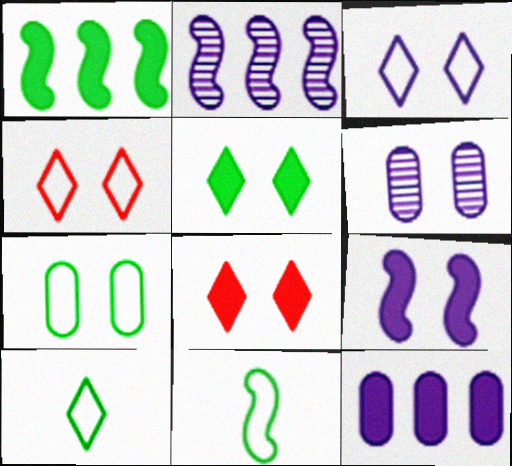[[3, 6, 9]]